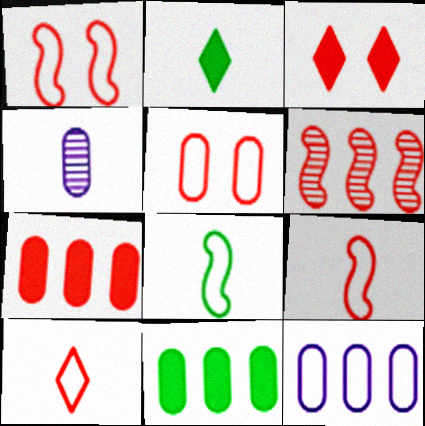[[2, 4, 9], 
[4, 5, 11]]